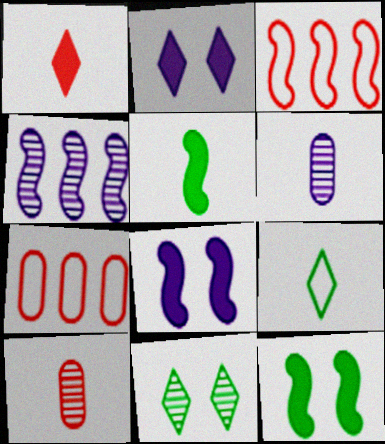[[4, 10, 11]]